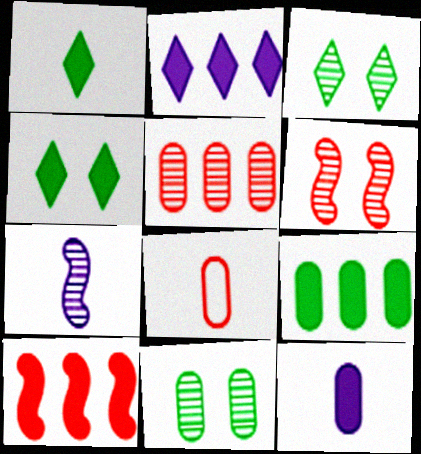[[1, 7, 8], 
[2, 9, 10], 
[3, 5, 7], 
[4, 10, 12]]